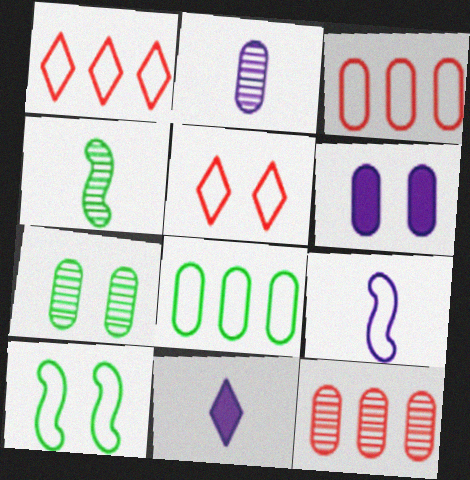[[1, 4, 6], 
[2, 7, 12], 
[2, 9, 11], 
[5, 8, 9], 
[10, 11, 12]]